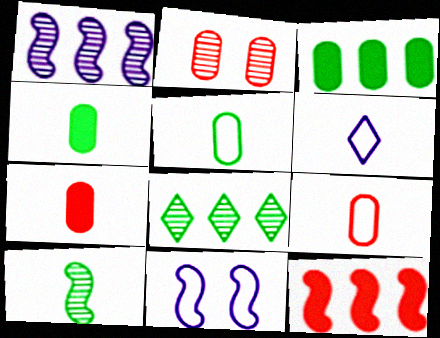[[6, 7, 10], 
[7, 8, 11], 
[10, 11, 12]]